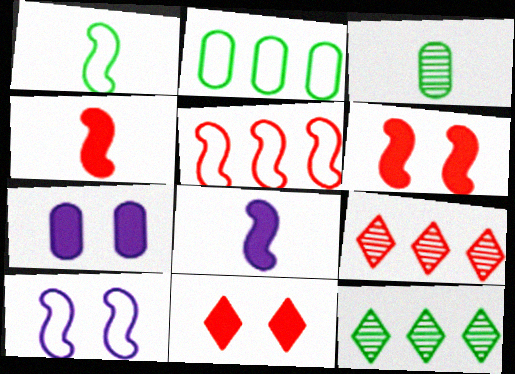[[1, 5, 10], 
[1, 7, 9]]